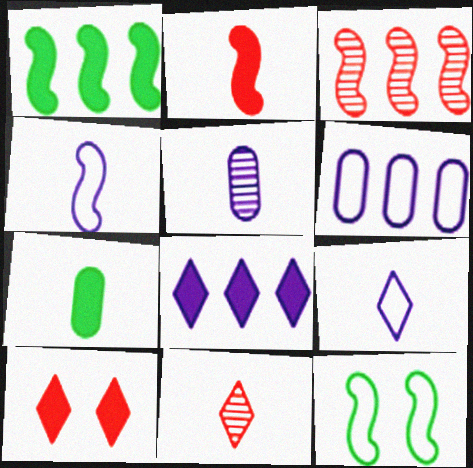[[4, 7, 11]]